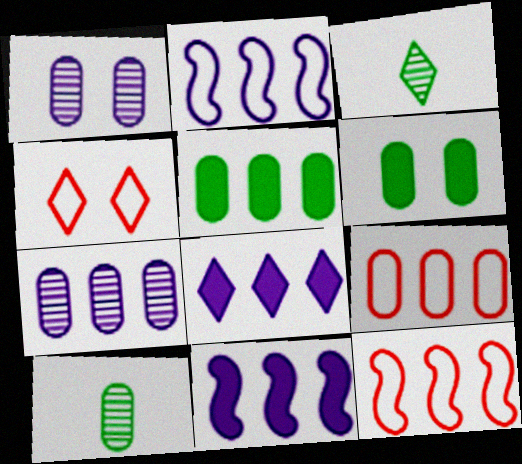[[2, 7, 8], 
[3, 4, 8], 
[4, 10, 11], 
[5, 7, 9]]